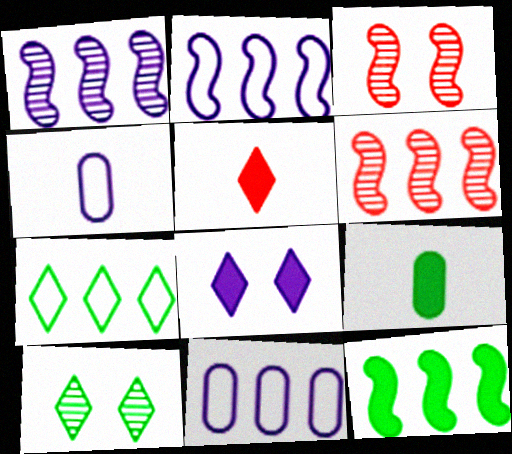[[1, 4, 8], 
[2, 6, 12]]